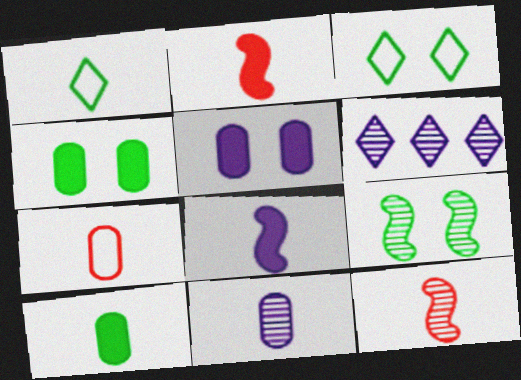[[1, 2, 11], 
[3, 4, 9], 
[7, 10, 11]]